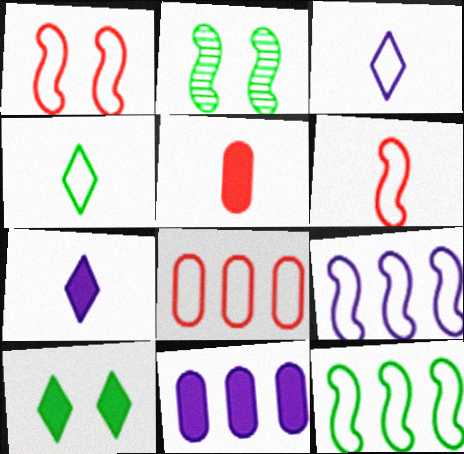[[2, 7, 8]]